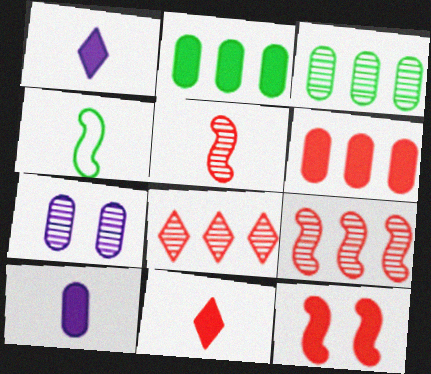[[1, 2, 12], 
[6, 11, 12]]